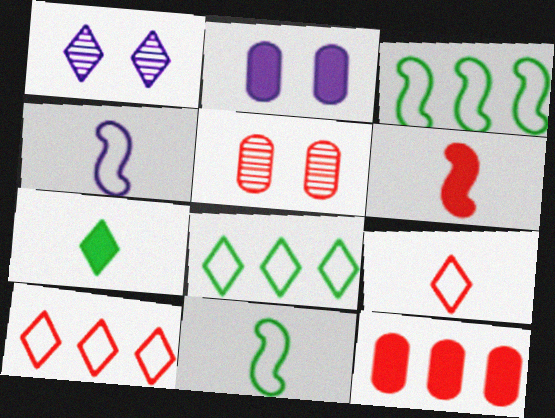[[1, 7, 10], 
[1, 11, 12], 
[5, 6, 10]]